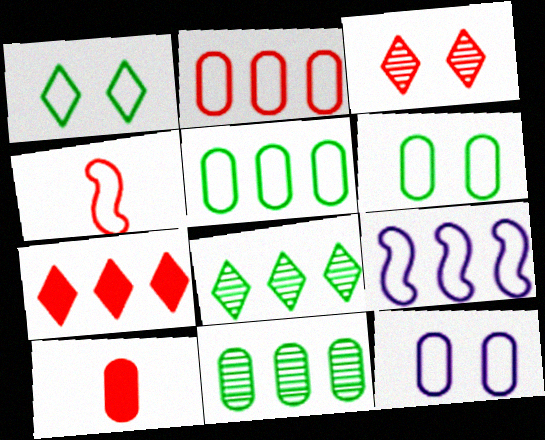[[7, 9, 11], 
[10, 11, 12]]